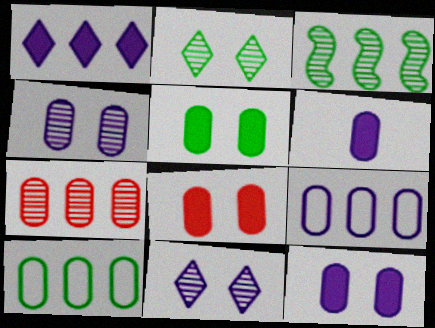[[4, 6, 9], 
[5, 8, 12]]